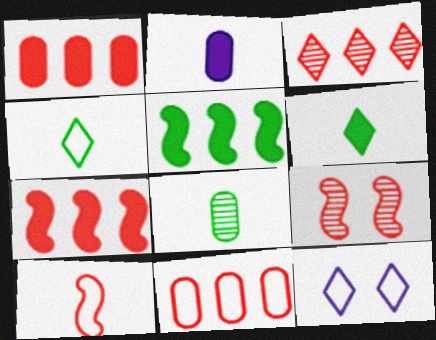[[3, 6, 12], 
[3, 7, 11], 
[7, 8, 12], 
[7, 9, 10]]